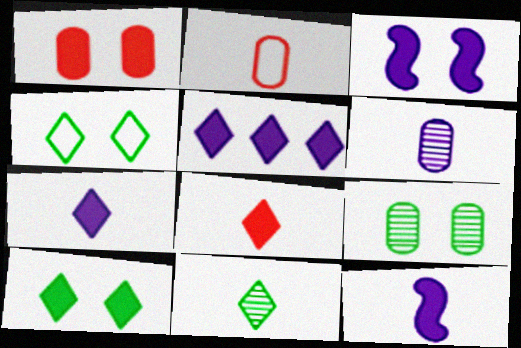[[1, 3, 10], 
[2, 11, 12], 
[5, 8, 10]]